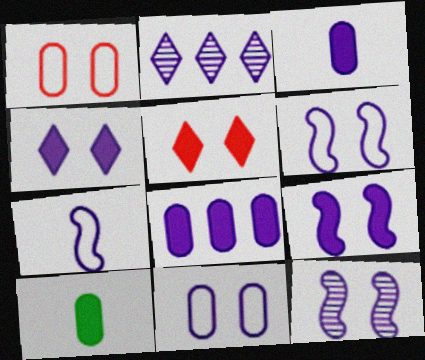[[2, 3, 6], 
[4, 11, 12], 
[6, 9, 12]]